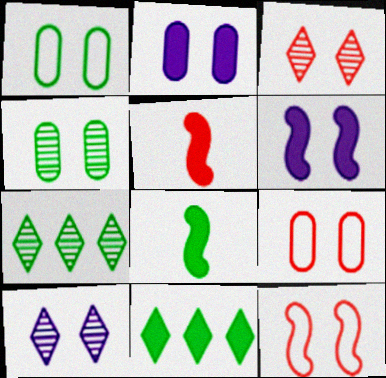[[1, 3, 6], 
[1, 7, 8], 
[2, 4, 9], 
[2, 5, 11]]